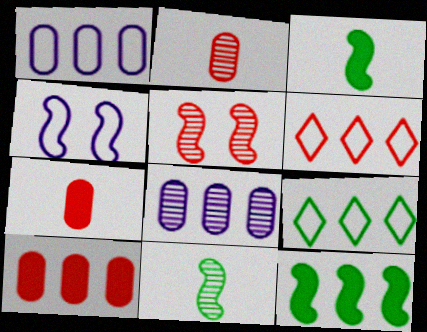[[5, 6, 7], 
[6, 8, 12]]